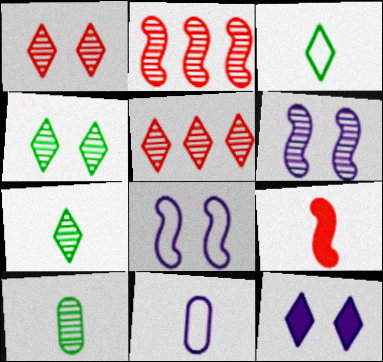[[3, 5, 12], 
[5, 6, 10], 
[7, 9, 11]]